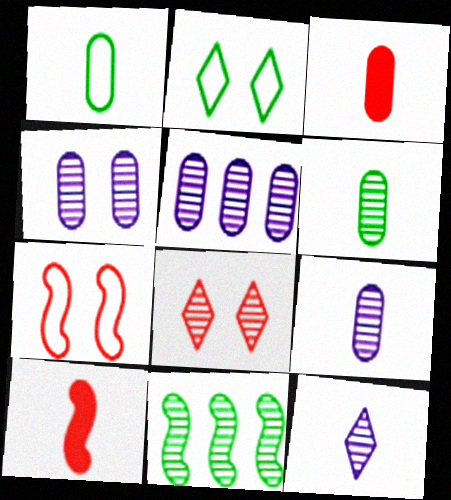[[1, 3, 9], 
[1, 10, 12], 
[2, 5, 10], 
[4, 5, 9], 
[8, 9, 11]]